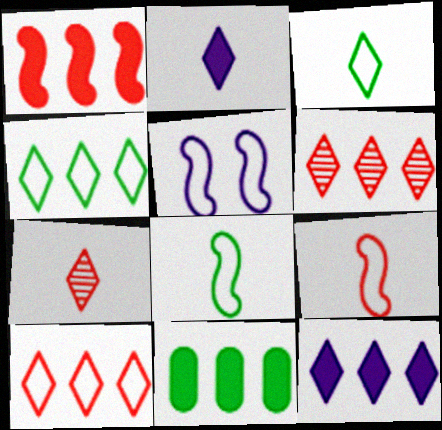[[1, 11, 12], 
[2, 3, 7], 
[4, 6, 12], 
[5, 7, 11]]